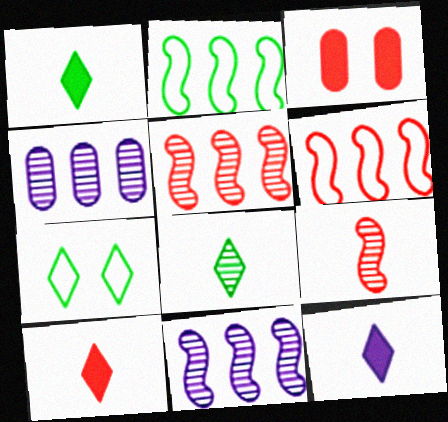[[1, 10, 12]]